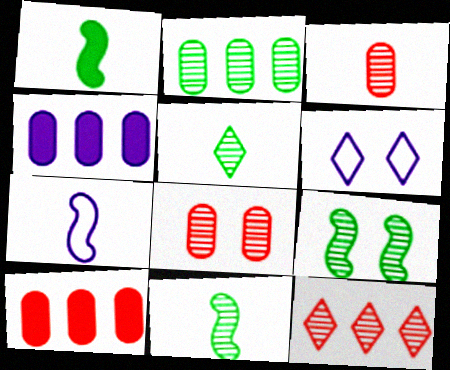[[2, 5, 9], 
[6, 10, 11]]